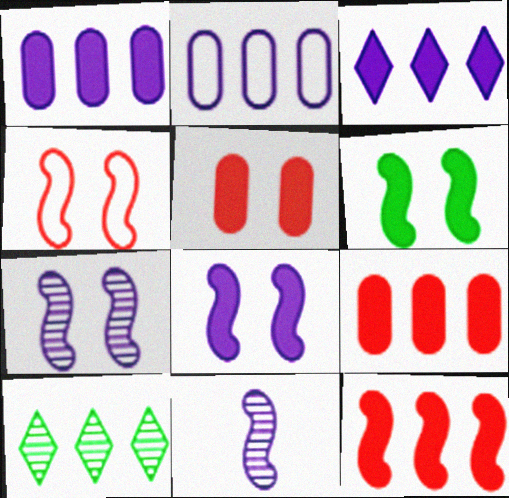[[2, 10, 12], 
[4, 6, 7]]